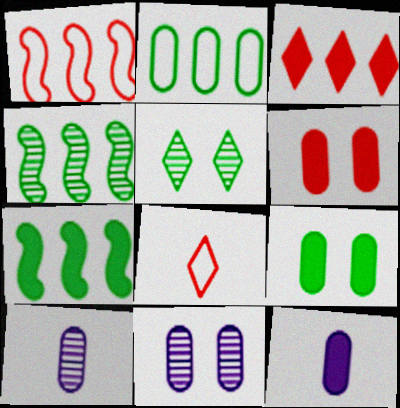[[1, 5, 12], 
[2, 6, 10], 
[7, 8, 11]]